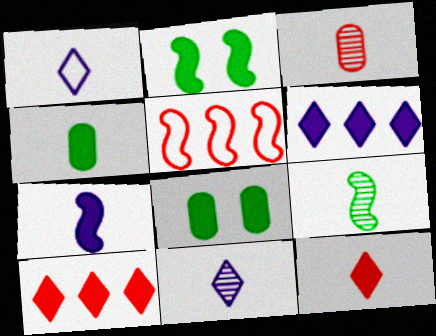[[3, 9, 11], 
[4, 7, 12], 
[5, 8, 11], 
[7, 8, 10]]